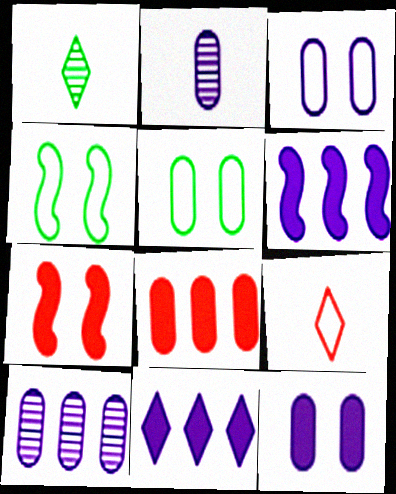[[2, 5, 8]]